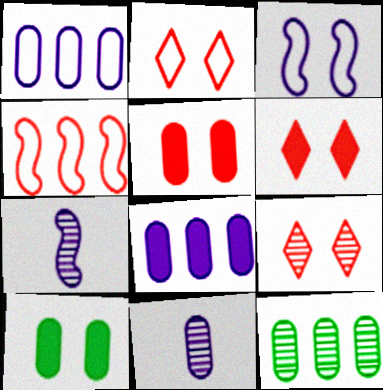[[2, 6, 9], 
[3, 9, 10], 
[7, 9, 12]]